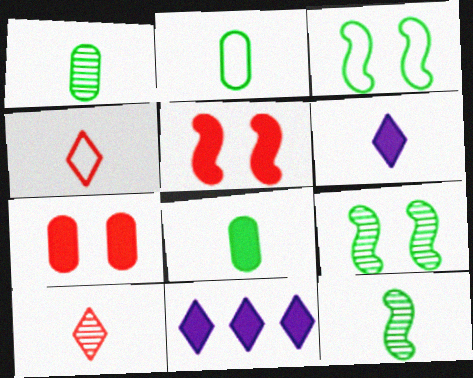[[1, 2, 8], 
[5, 8, 11]]